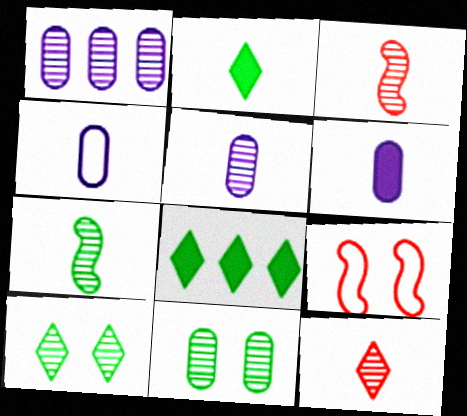[[1, 2, 9], 
[1, 3, 10], 
[2, 3, 4], 
[4, 5, 6], 
[5, 7, 12], 
[5, 8, 9]]